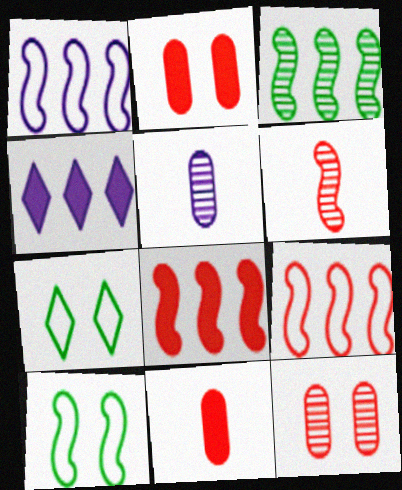[[1, 3, 8], 
[5, 7, 8]]